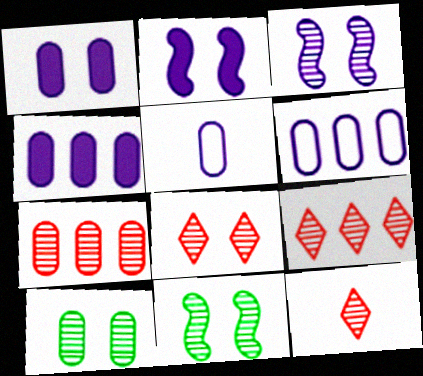[[3, 8, 10], 
[8, 9, 12]]